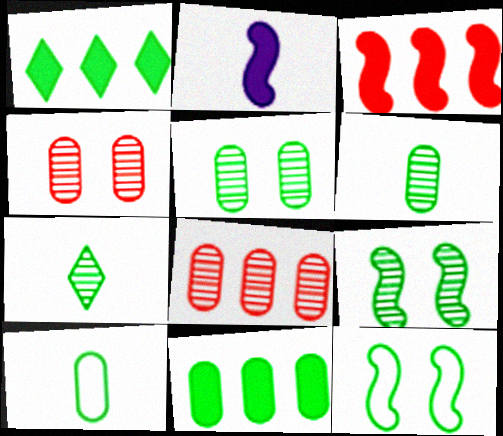[[1, 6, 12], 
[1, 9, 10], 
[5, 10, 11], 
[7, 11, 12]]